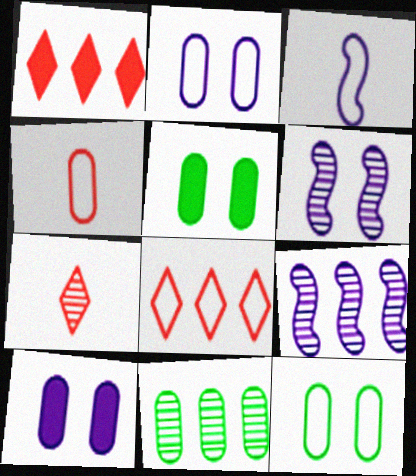[[3, 8, 12], 
[4, 10, 11], 
[6, 7, 11]]